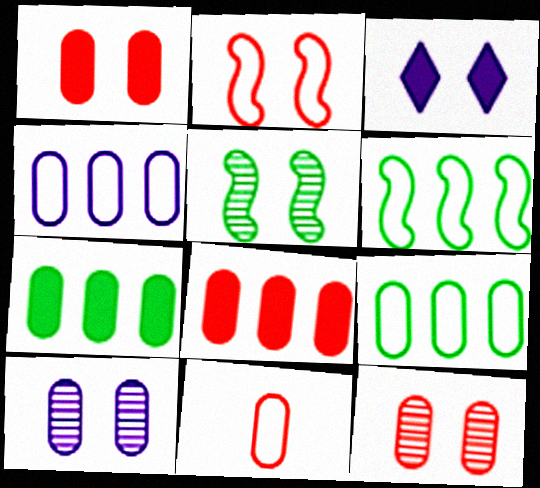[[7, 10, 11], 
[8, 11, 12]]